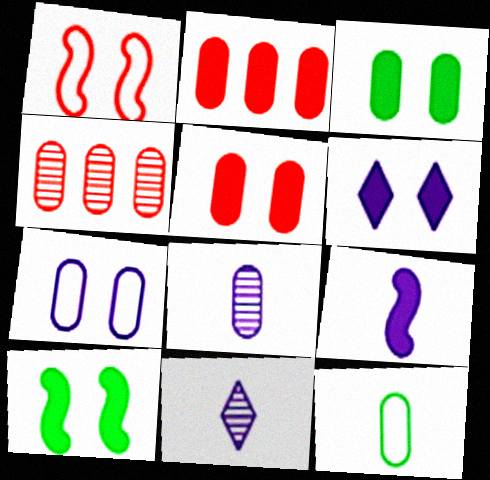[[5, 6, 10]]